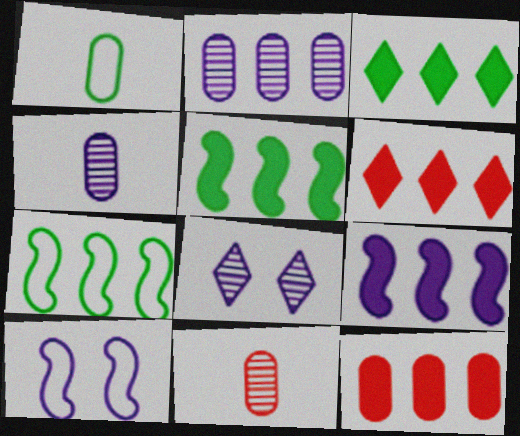[[2, 6, 7], 
[3, 9, 12], 
[3, 10, 11]]